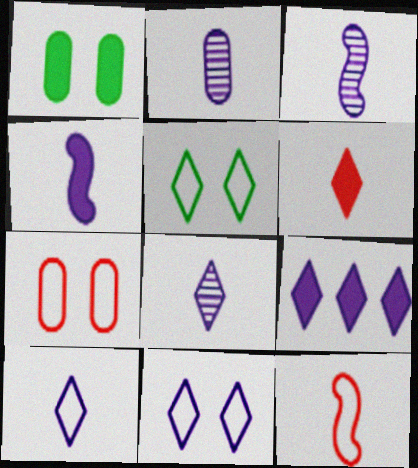[[2, 3, 8], 
[2, 4, 10], 
[8, 9, 11]]